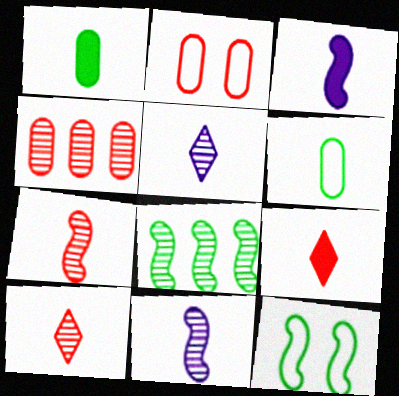[[1, 3, 9], 
[3, 6, 10], 
[6, 9, 11]]